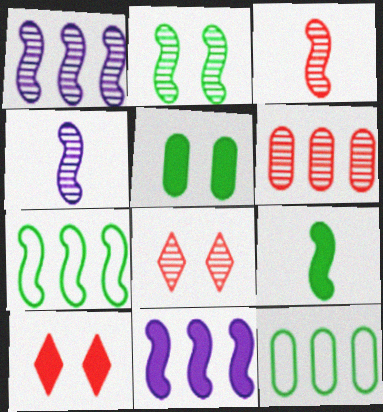[[1, 2, 3], 
[2, 7, 9], 
[3, 6, 8], 
[4, 10, 12]]